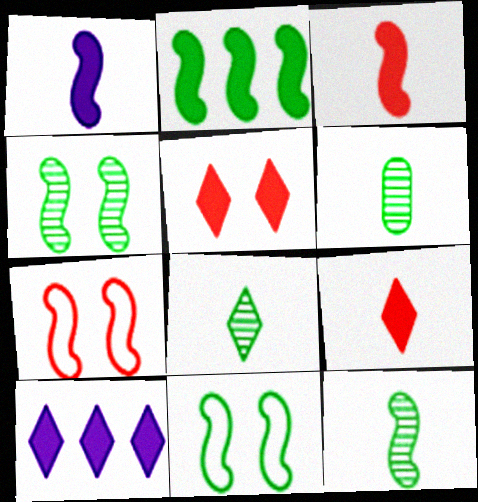[[2, 11, 12], 
[6, 7, 10], 
[6, 8, 12]]